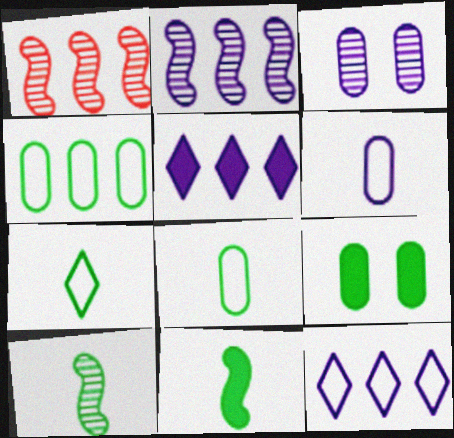[[1, 4, 5]]